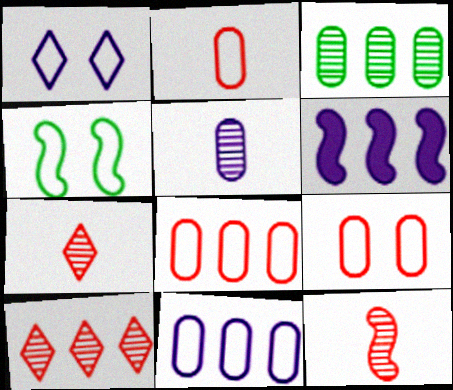[[1, 4, 9], 
[1, 5, 6], 
[2, 8, 9], 
[4, 6, 12]]